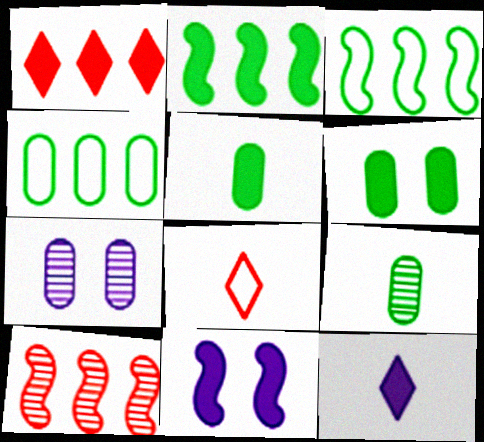[[1, 5, 11], 
[2, 7, 8], 
[4, 6, 9]]